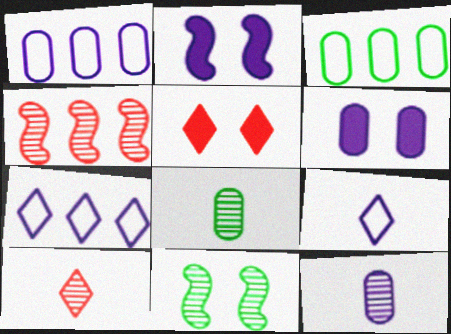[[1, 6, 12], 
[2, 3, 10], 
[2, 7, 12]]